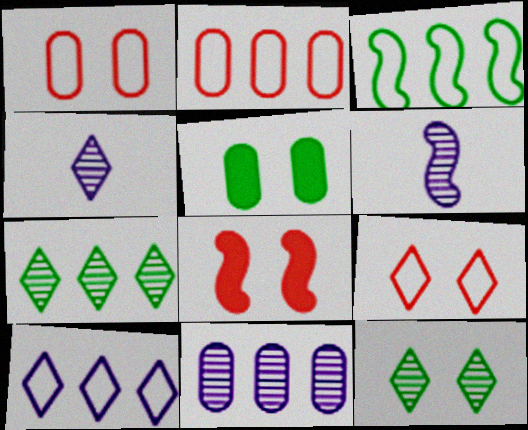[[2, 3, 10], 
[3, 6, 8]]